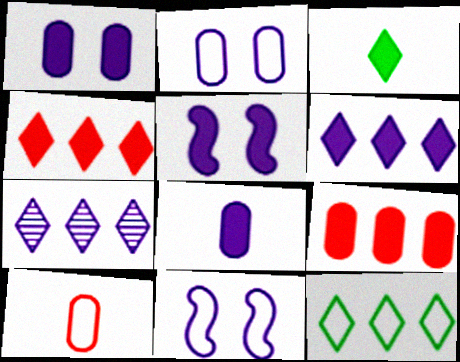[[3, 5, 9], 
[4, 7, 12], 
[5, 6, 8], 
[7, 8, 11], 
[10, 11, 12]]